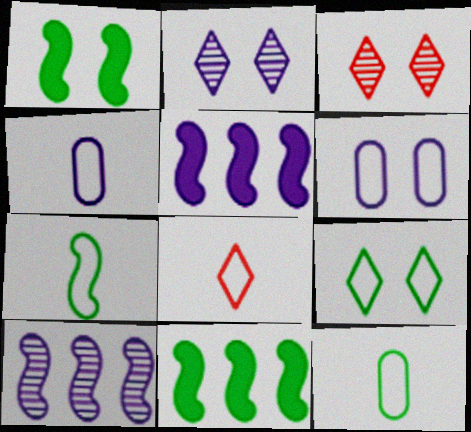[[1, 3, 6], 
[2, 4, 5], 
[3, 4, 11], 
[3, 5, 12], 
[4, 7, 8]]